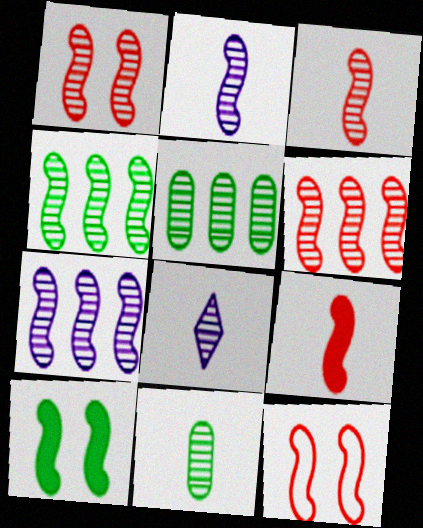[[1, 2, 4], 
[1, 3, 6], 
[1, 5, 8], 
[3, 8, 11], 
[4, 6, 7], 
[6, 9, 12]]